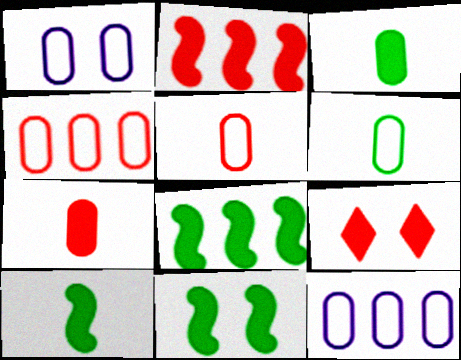[[1, 4, 6], 
[2, 7, 9], 
[8, 10, 11]]